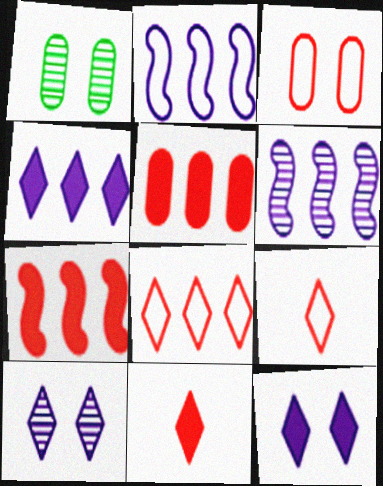[[1, 2, 11]]